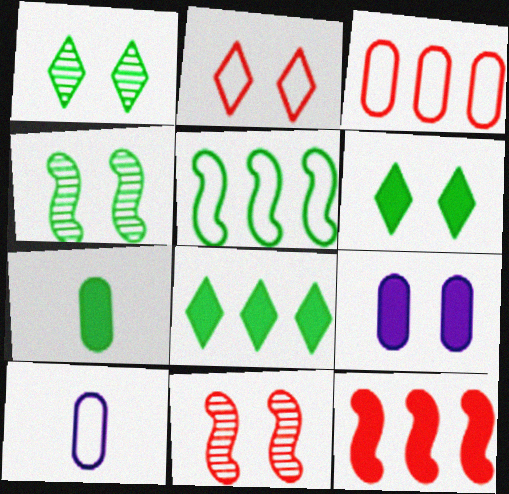[[1, 5, 7], 
[1, 10, 12], 
[2, 4, 9], 
[2, 5, 10], 
[8, 10, 11]]